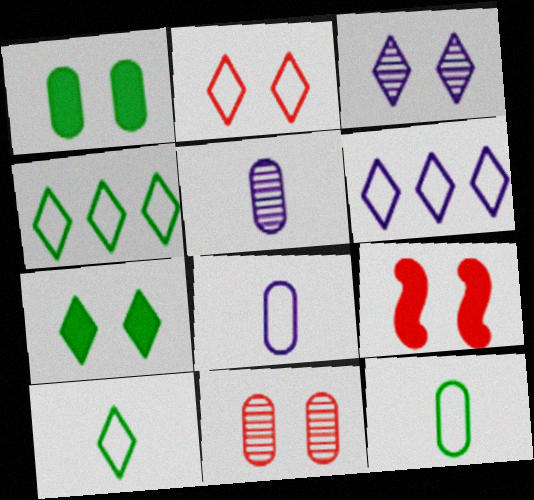[[2, 3, 7], 
[2, 6, 10], 
[2, 9, 11], 
[4, 5, 9]]